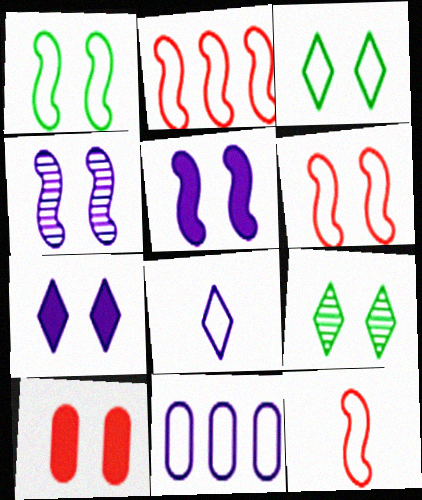[[2, 6, 12], 
[3, 4, 10], 
[3, 11, 12]]